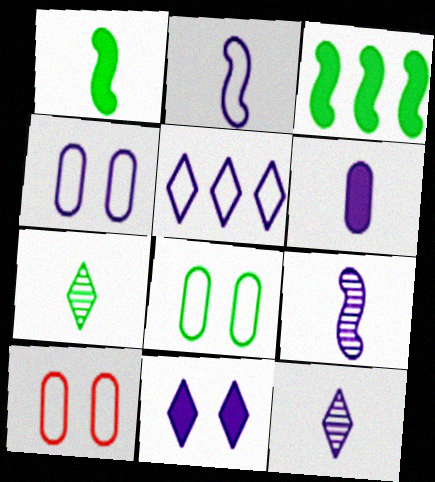[[2, 4, 5], 
[2, 6, 12], 
[3, 7, 8], 
[3, 10, 12], 
[4, 8, 10], 
[5, 11, 12]]